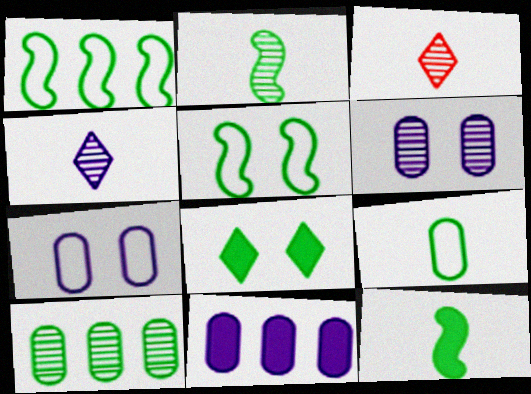[[3, 5, 11]]